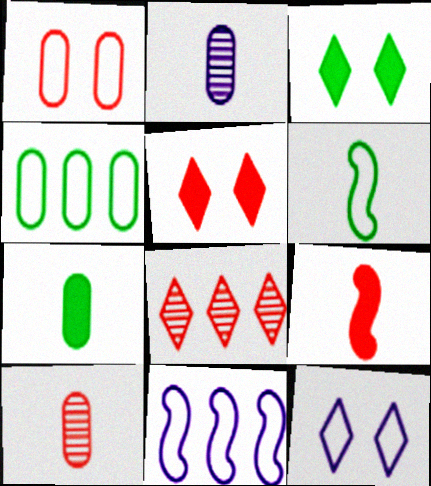[[1, 8, 9], 
[3, 10, 11]]